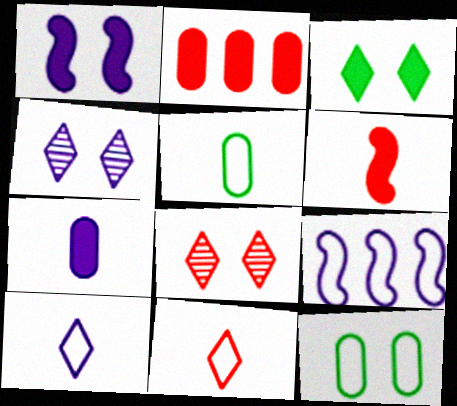[[1, 8, 12], 
[4, 7, 9], 
[9, 11, 12]]